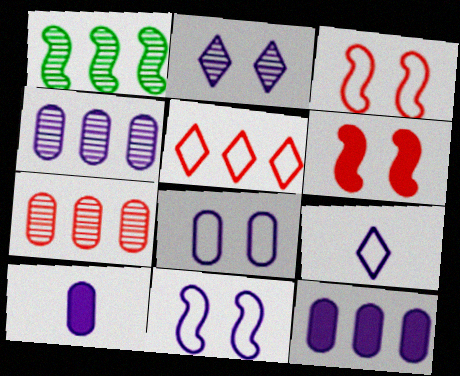[[1, 5, 12], 
[4, 8, 10]]